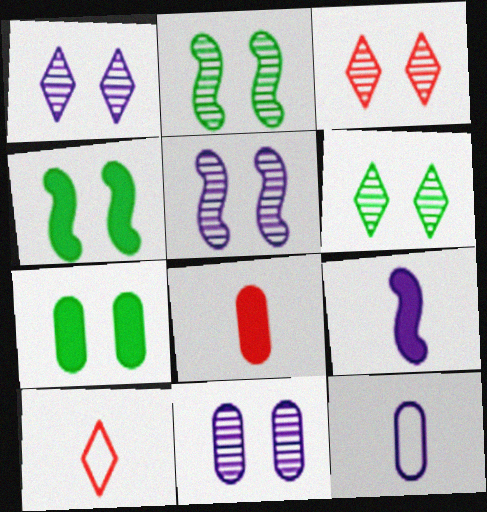[[1, 3, 6], 
[1, 5, 11], 
[2, 3, 11]]